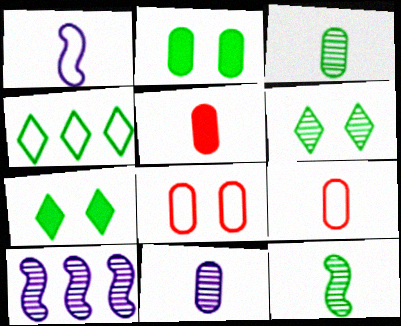[[1, 4, 8], 
[2, 4, 12], 
[7, 9, 10]]